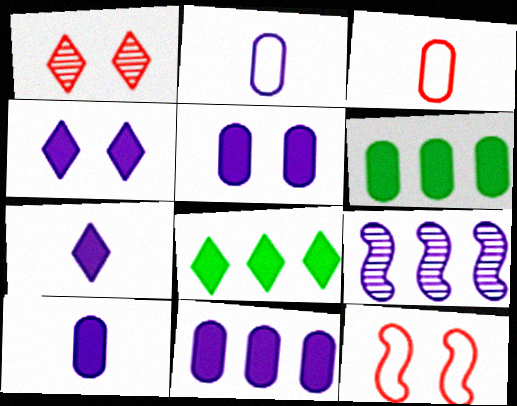[[2, 4, 9], 
[5, 10, 11]]